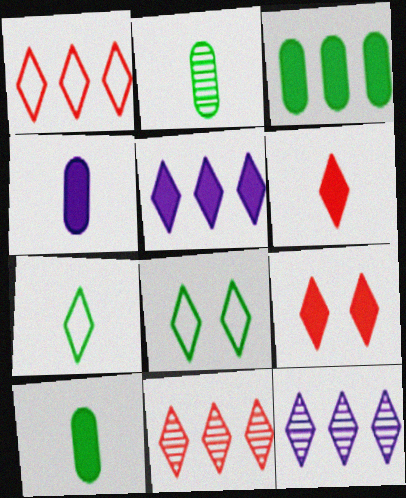[[6, 8, 12], 
[7, 9, 12]]